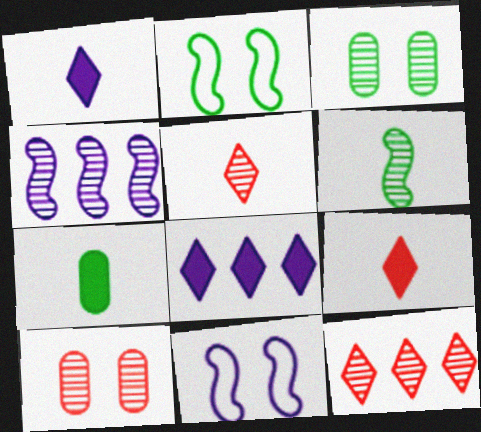[[3, 4, 5], 
[7, 11, 12]]